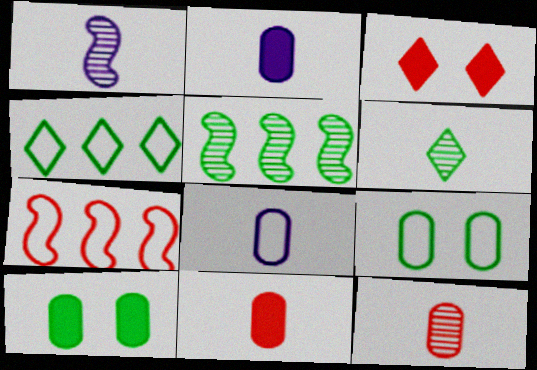[[1, 6, 12], 
[3, 5, 8], 
[3, 7, 12]]